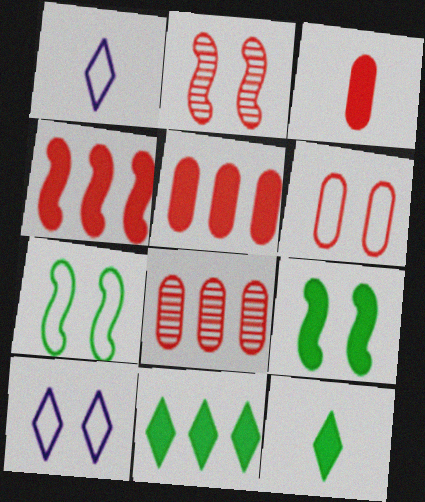[[1, 8, 9], 
[3, 6, 8], 
[6, 7, 10]]